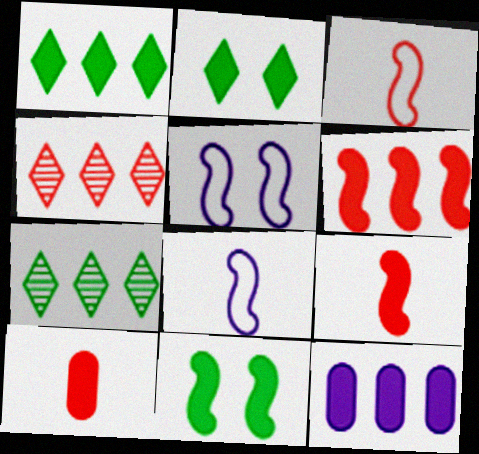[[1, 6, 12], 
[2, 9, 12], 
[5, 7, 10]]